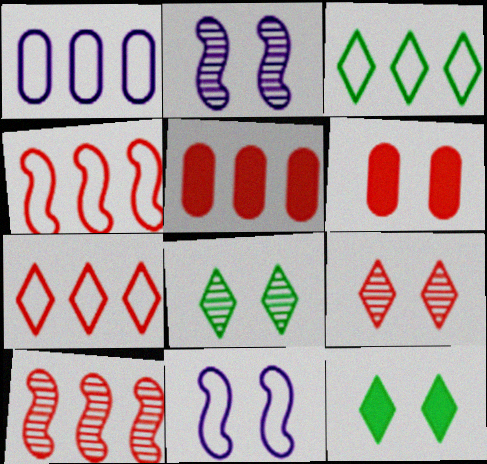[[1, 3, 4], 
[5, 7, 10], 
[6, 8, 11]]